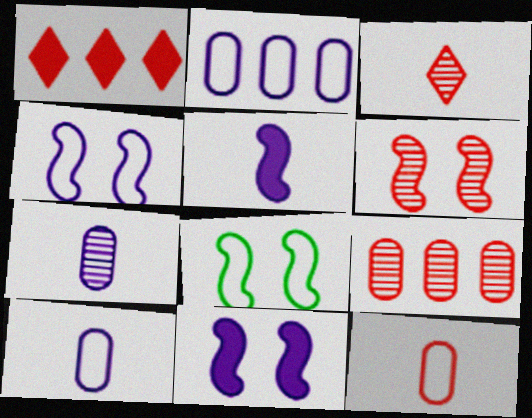[[1, 6, 12], 
[1, 7, 8], 
[3, 6, 9], 
[6, 8, 11]]